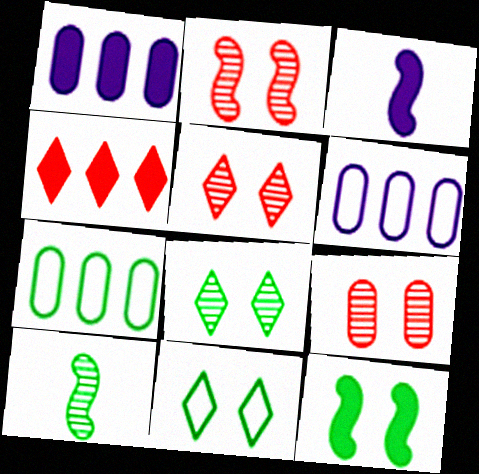[[2, 5, 9], 
[3, 5, 7]]